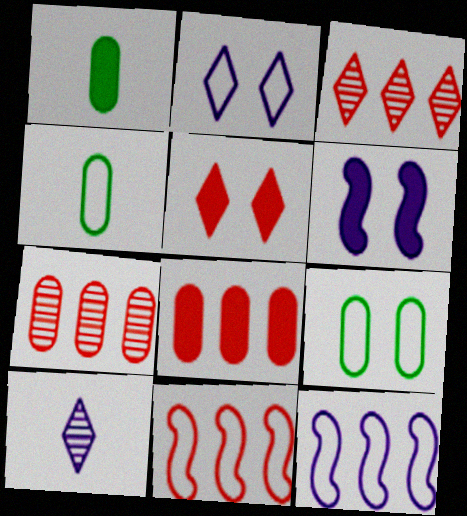[[2, 4, 11], 
[3, 4, 6], 
[3, 8, 11]]